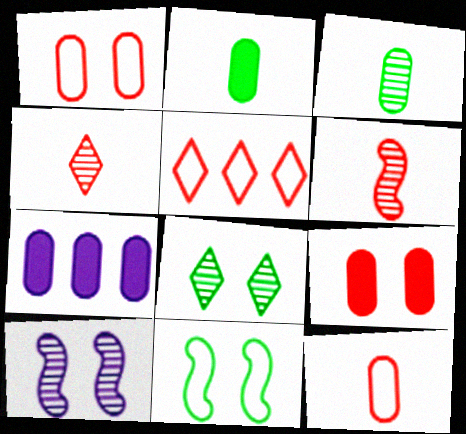[[1, 3, 7], 
[2, 5, 10], 
[2, 7, 9], 
[4, 7, 11], 
[5, 6, 9]]